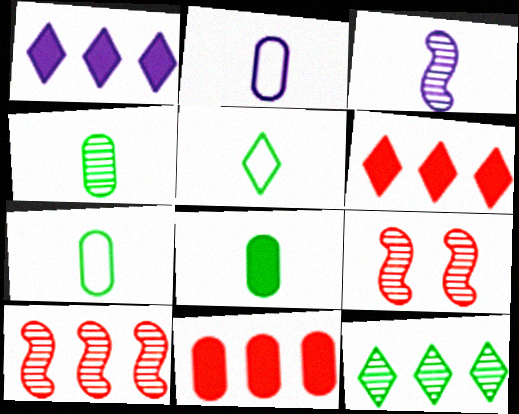[[1, 7, 9], 
[4, 7, 8]]